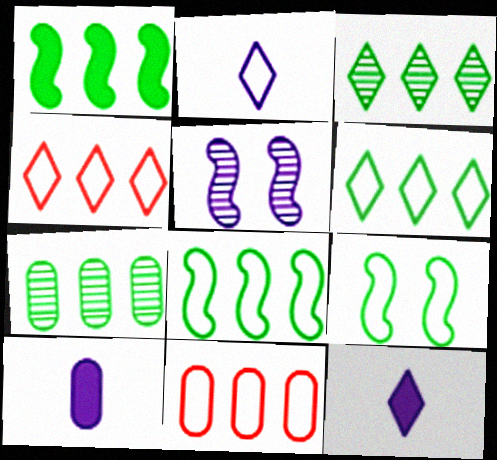[[1, 6, 7], 
[2, 9, 11]]